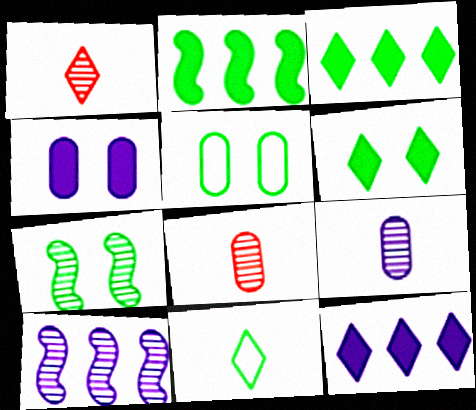[[5, 6, 7]]